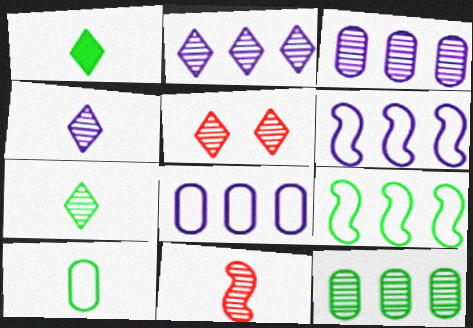[[2, 5, 7]]